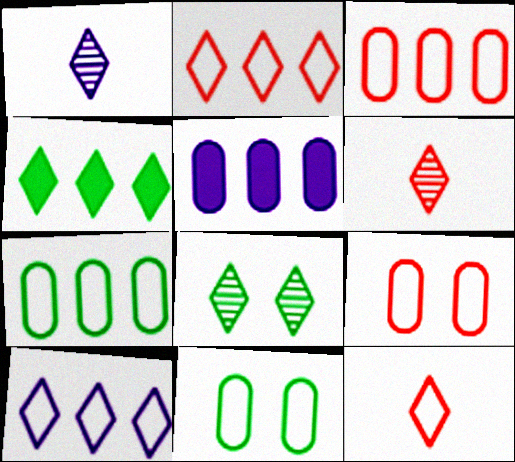[]